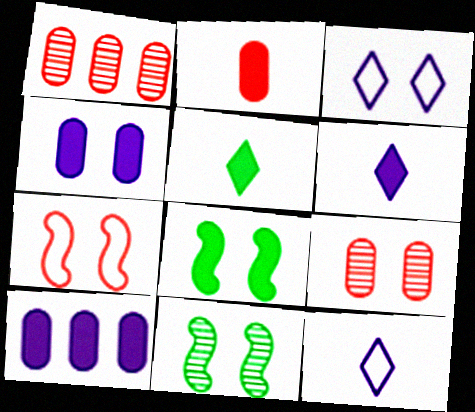[[1, 8, 12], 
[3, 8, 9]]